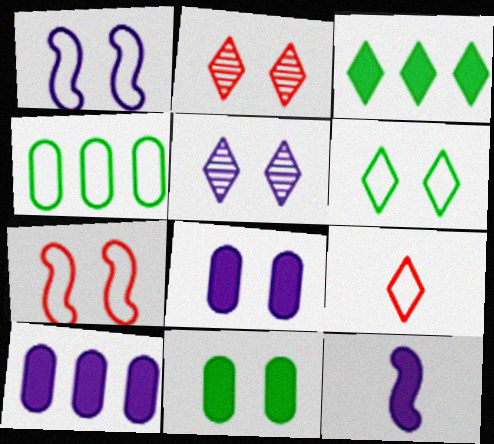[[1, 2, 11], 
[1, 4, 9], 
[1, 5, 8], 
[2, 4, 12], 
[3, 5, 9], 
[5, 7, 11]]